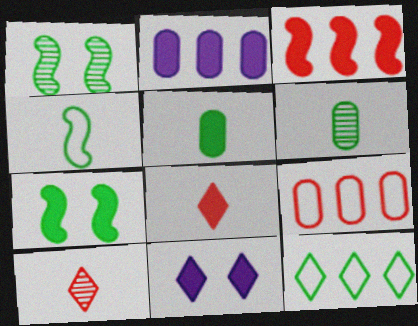[[1, 5, 12], 
[2, 7, 8], 
[3, 5, 11], 
[6, 7, 12], 
[10, 11, 12]]